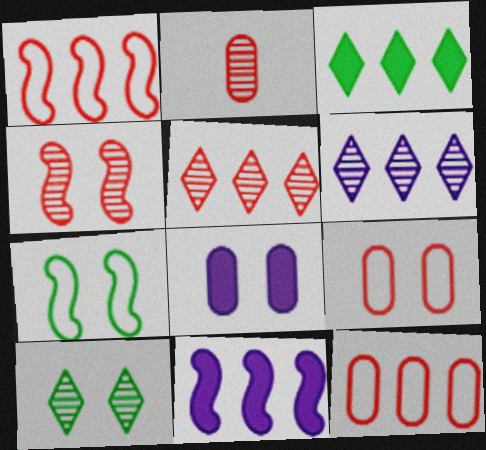[[2, 4, 5]]